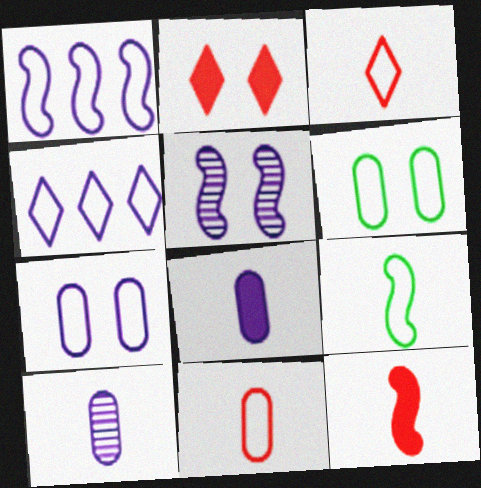[[1, 3, 6], 
[2, 5, 6], 
[4, 5, 8]]